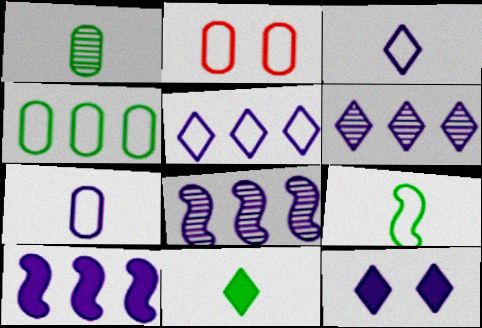[[1, 9, 11], 
[2, 4, 7], 
[2, 5, 9], 
[2, 8, 11], 
[3, 6, 12], 
[7, 8, 12]]